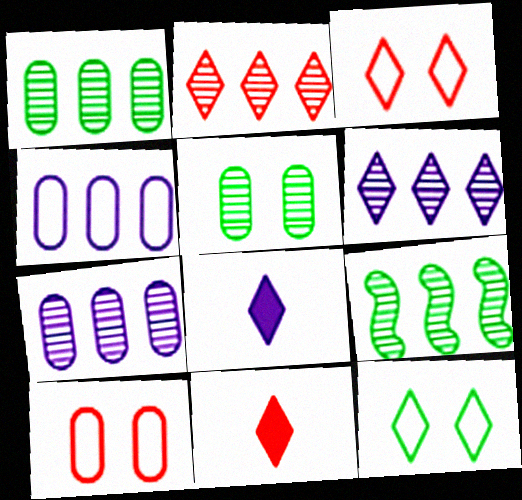[[2, 3, 11], 
[2, 7, 9], 
[2, 8, 12], 
[6, 11, 12], 
[8, 9, 10]]